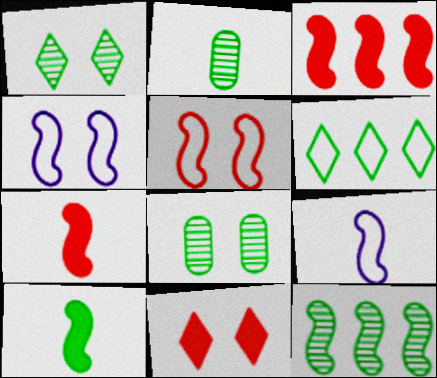[[1, 2, 12], 
[4, 7, 12], 
[4, 8, 11], 
[6, 8, 10]]